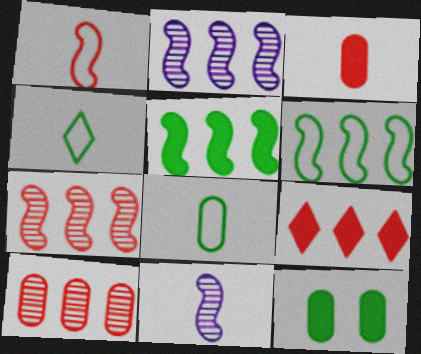[[3, 4, 11]]